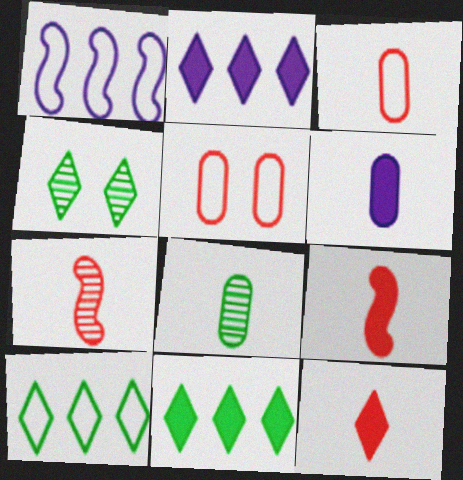[[3, 6, 8], 
[3, 7, 12]]